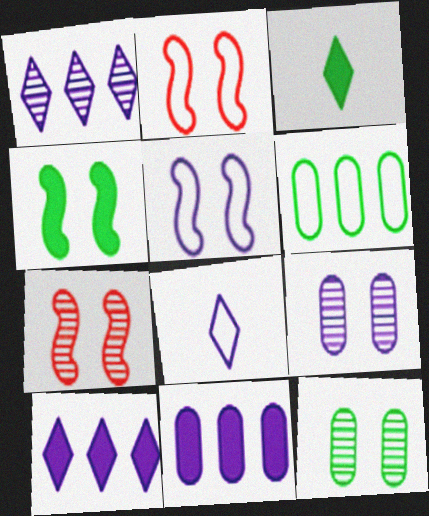[[2, 6, 8], 
[4, 5, 7]]